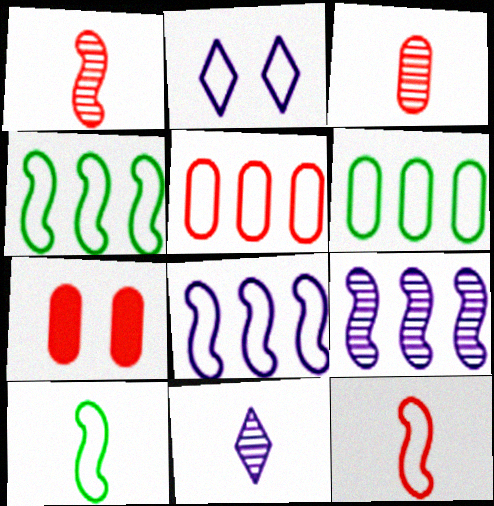[[2, 5, 10], 
[2, 6, 12], 
[3, 5, 7], 
[4, 7, 11]]